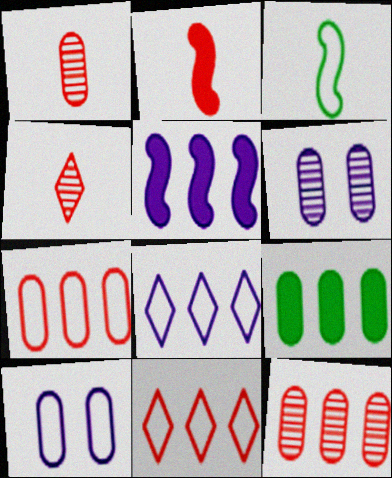[[1, 9, 10], 
[3, 10, 11]]